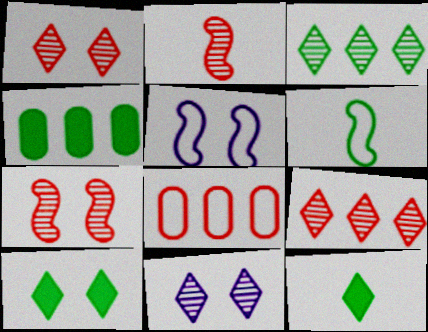[]